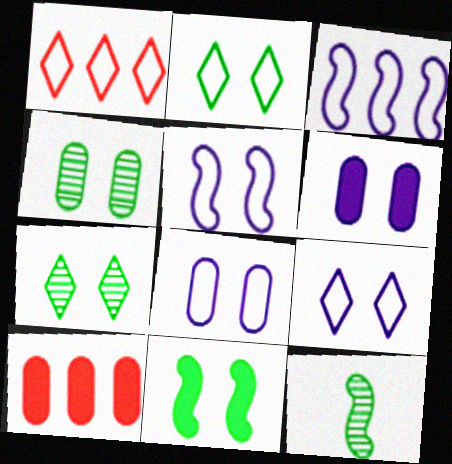[[1, 6, 12], 
[2, 4, 11], 
[5, 8, 9], 
[9, 10, 12]]